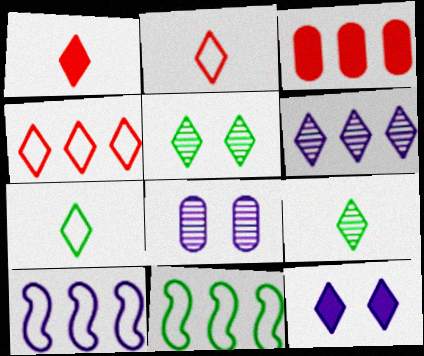[[1, 8, 11], 
[3, 6, 11], 
[4, 9, 12]]